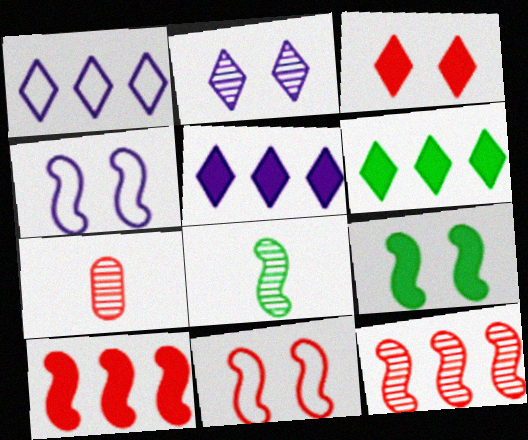[[1, 7, 9], 
[4, 6, 7], 
[4, 8, 10]]